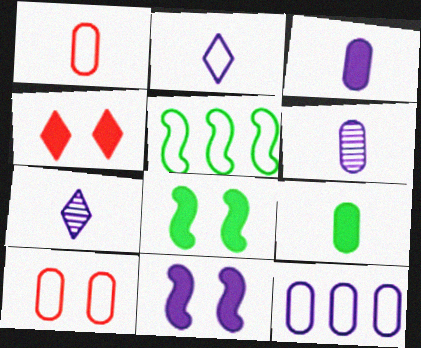[[1, 6, 9], 
[2, 5, 10], 
[4, 5, 6], 
[7, 11, 12]]